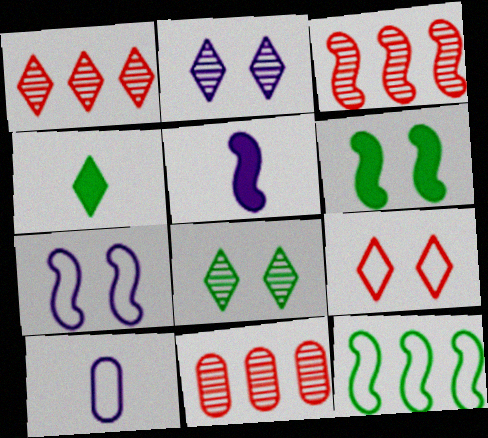[[1, 3, 11], 
[1, 6, 10], 
[4, 7, 11], 
[9, 10, 12]]